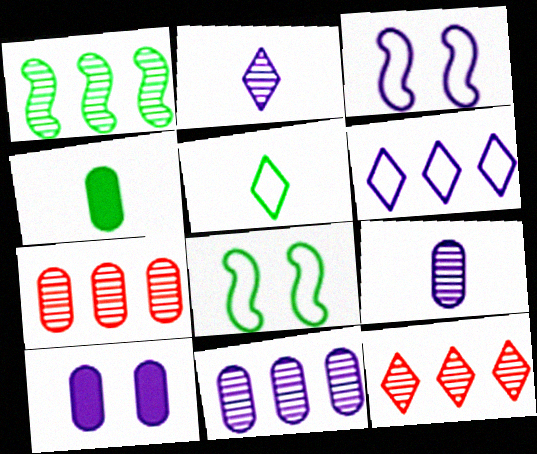[[1, 11, 12], 
[3, 4, 12]]